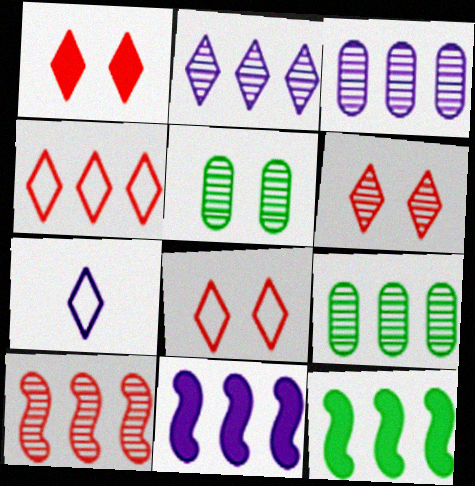[[1, 6, 8], 
[2, 9, 10], 
[3, 4, 12], 
[4, 9, 11]]